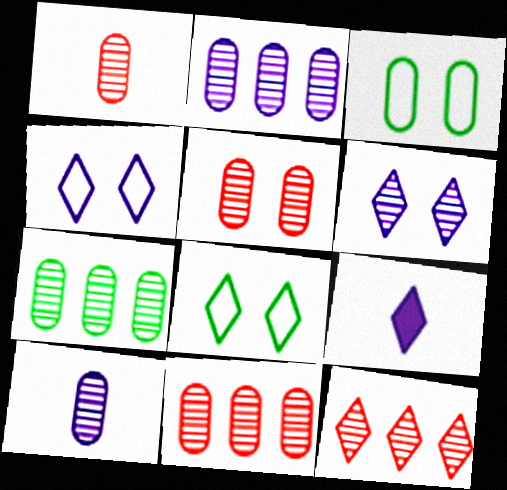[[1, 5, 11], 
[2, 7, 11], 
[5, 7, 10], 
[8, 9, 12]]